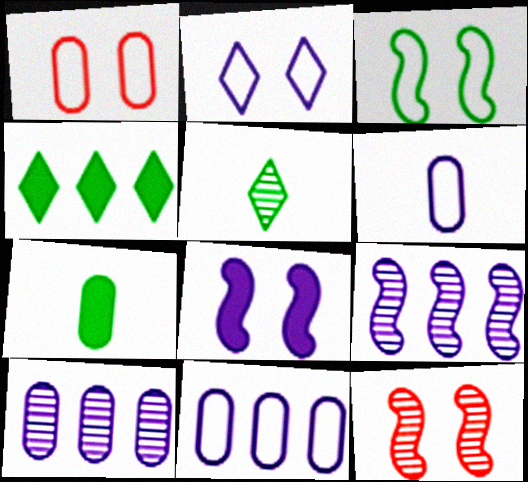[[1, 2, 3], 
[1, 7, 10], 
[3, 8, 12], 
[4, 6, 12], 
[5, 10, 12]]